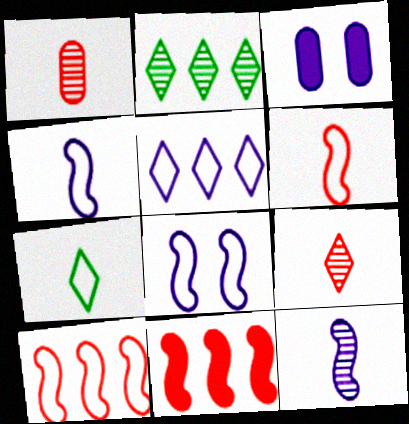[[2, 3, 6], 
[3, 5, 12]]